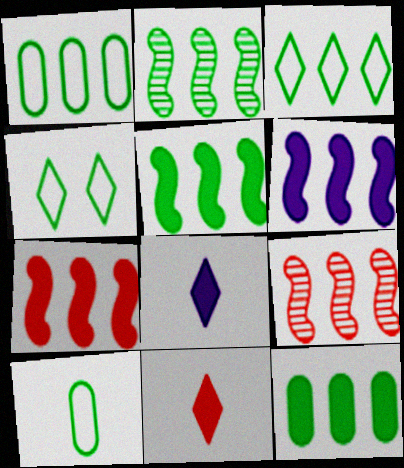[[2, 3, 12], 
[5, 6, 7]]